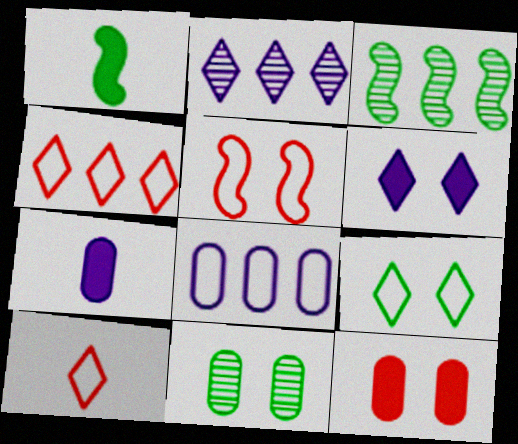[[5, 6, 11]]